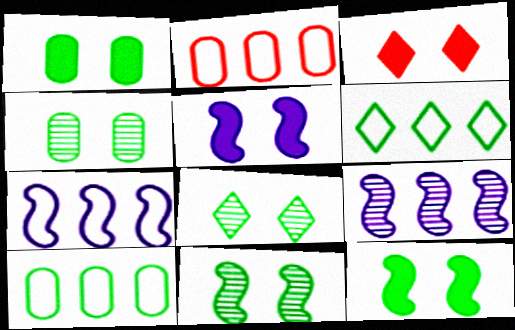[[1, 3, 5], 
[2, 6, 7], 
[4, 8, 11]]